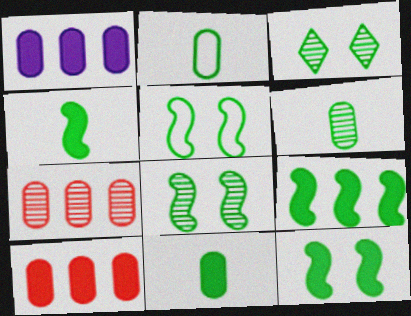[[2, 3, 9], 
[2, 6, 11], 
[4, 9, 12], 
[5, 8, 12]]